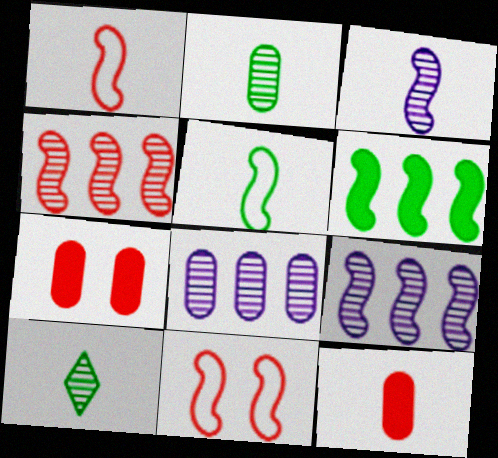[[3, 6, 11]]